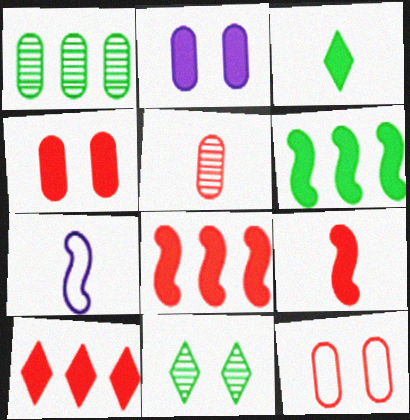[[2, 3, 8], 
[3, 5, 7], 
[4, 9, 10]]